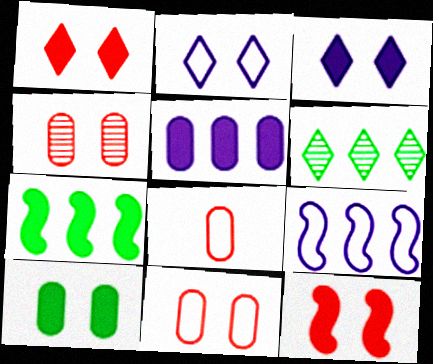[[3, 10, 12]]